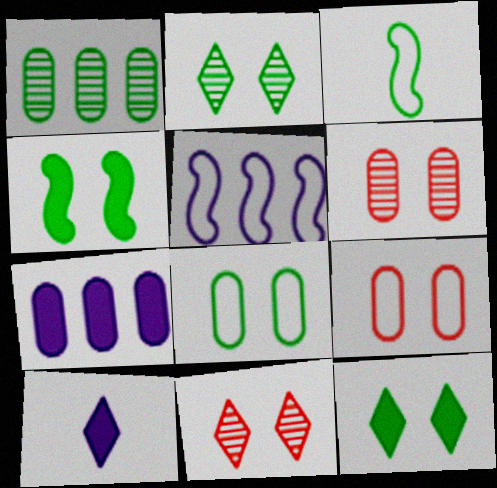[[1, 3, 12], 
[2, 4, 8], 
[3, 7, 11]]